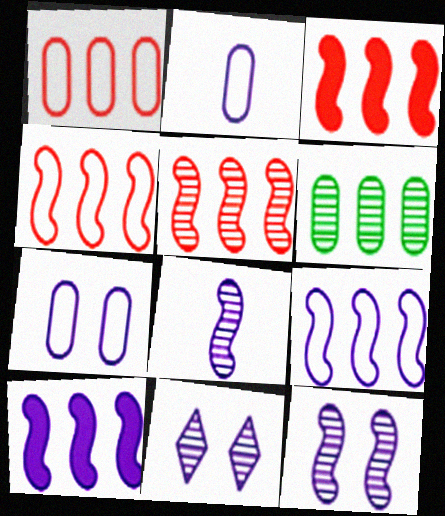[[2, 10, 11], 
[3, 4, 5]]